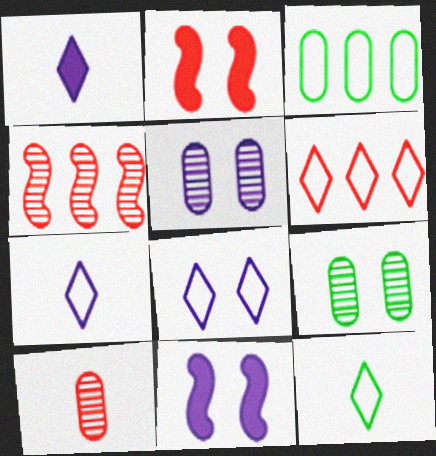[[2, 6, 10], 
[2, 8, 9], 
[5, 8, 11], 
[6, 8, 12]]